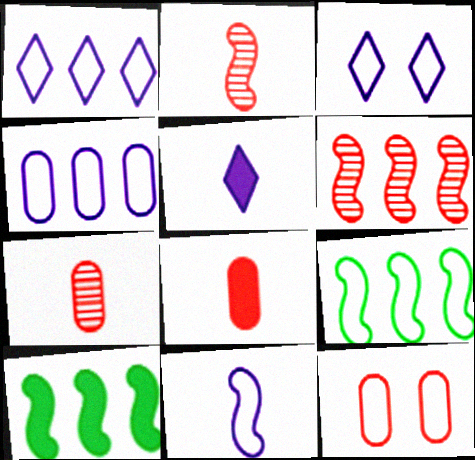[[3, 4, 11], 
[3, 7, 10]]